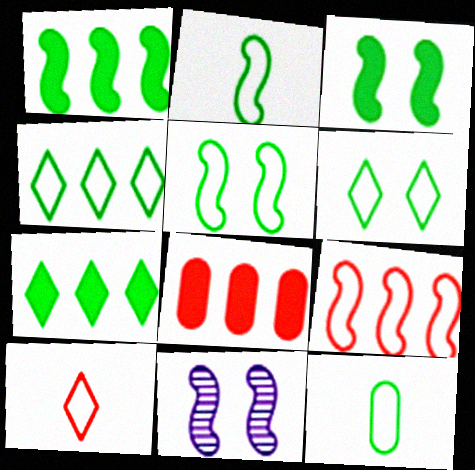[[4, 5, 12]]